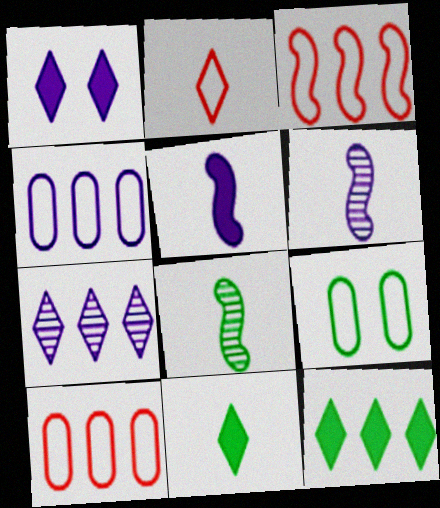[[1, 4, 6], 
[1, 8, 10], 
[8, 9, 12]]